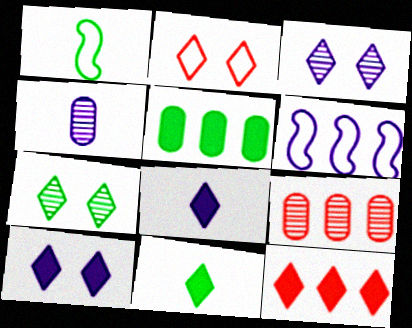[[1, 5, 7], 
[1, 9, 10], 
[2, 7, 10], 
[4, 6, 10], 
[10, 11, 12]]